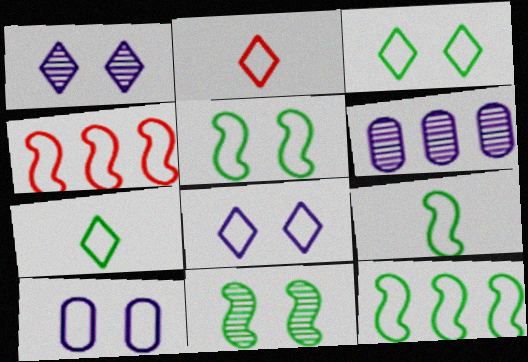[[2, 10, 12], 
[4, 7, 10], 
[5, 9, 12]]